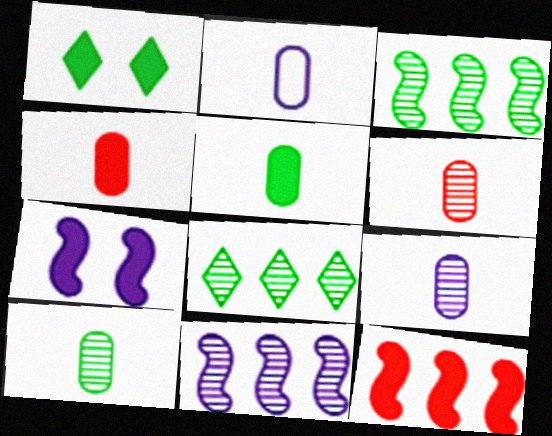[[2, 4, 10], 
[2, 5, 6], 
[6, 9, 10]]